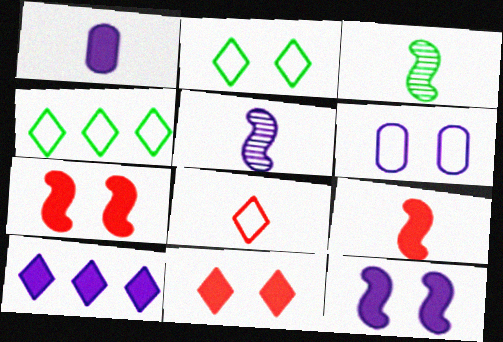[[1, 3, 8], 
[1, 10, 12], 
[5, 6, 10]]